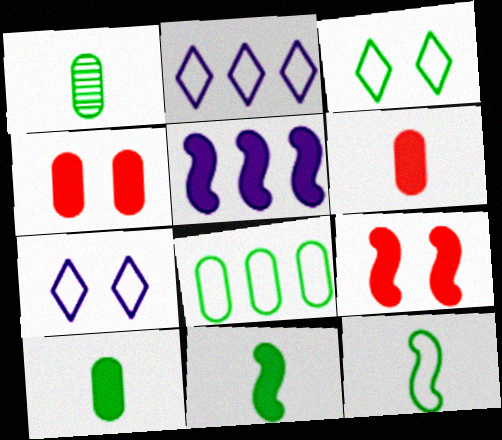[[1, 2, 9], 
[3, 8, 12], 
[5, 9, 11]]